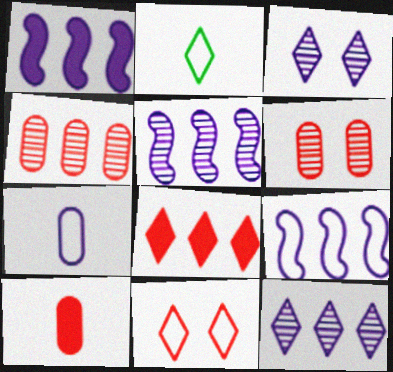[[1, 2, 6], 
[1, 3, 7], 
[1, 5, 9], 
[2, 3, 8]]